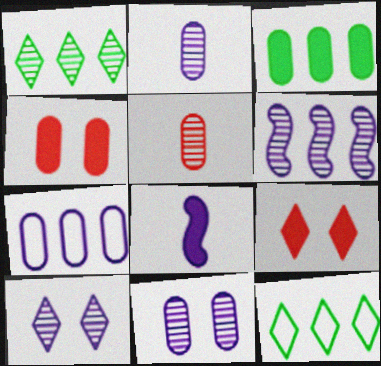[[2, 6, 10], 
[3, 8, 9], 
[7, 8, 10]]